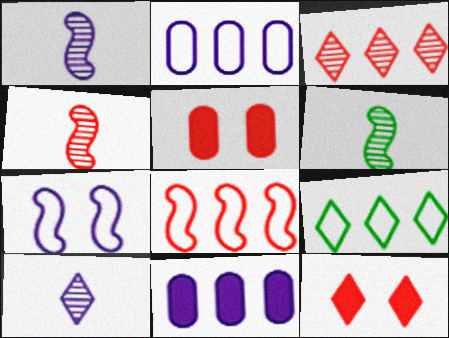[[1, 4, 6], 
[1, 5, 9], 
[2, 6, 12], 
[2, 8, 9], 
[7, 10, 11], 
[9, 10, 12]]